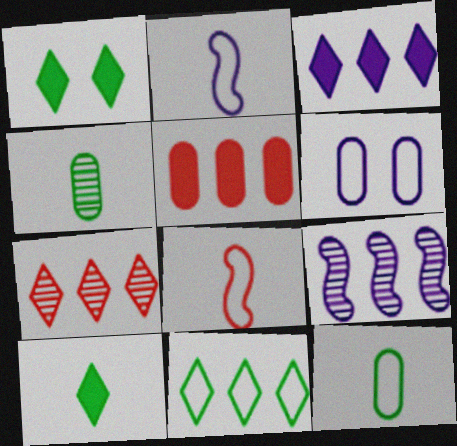[[3, 7, 11], 
[4, 5, 6], 
[5, 9, 11], 
[6, 8, 11]]